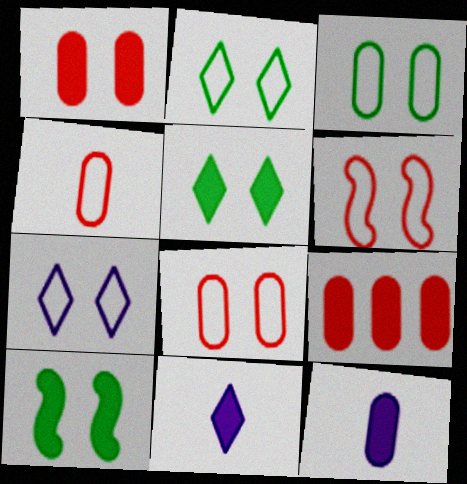[[3, 6, 7], 
[9, 10, 11]]